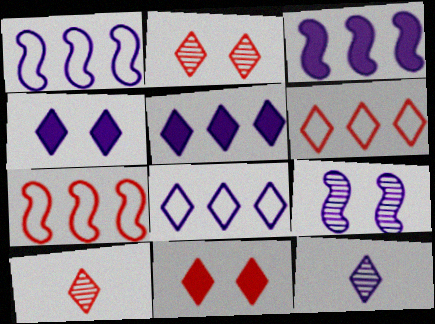[[4, 8, 12], 
[6, 10, 11]]